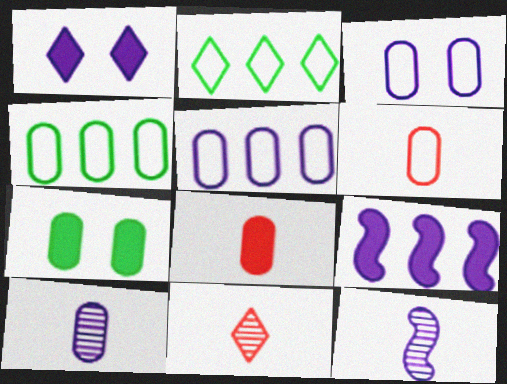[[1, 2, 11], 
[1, 5, 12], 
[3, 4, 6]]